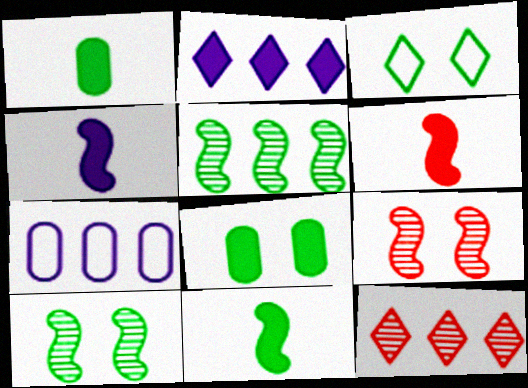[[1, 3, 5], 
[2, 6, 8], 
[3, 8, 10], 
[4, 6, 11]]